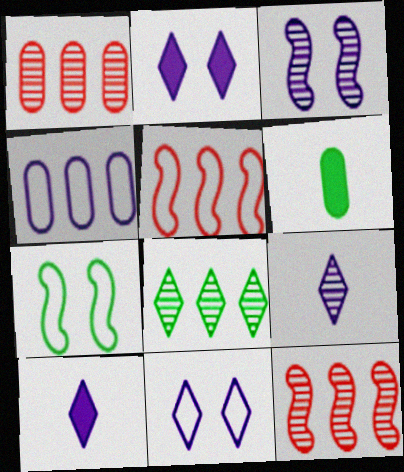[[1, 7, 10], 
[3, 4, 10], 
[6, 7, 8], 
[6, 11, 12]]